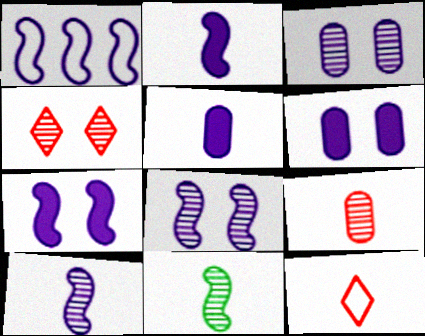[[1, 2, 8], 
[1, 7, 10], 
[5, 11, 12]]